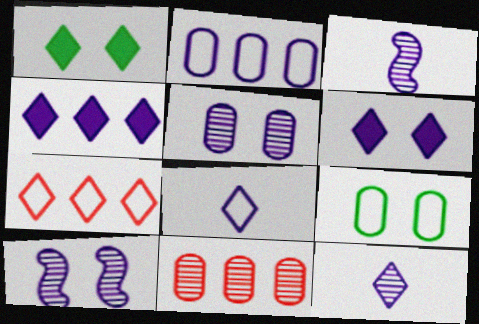[[1, 7, 12], 
[2, 3, 6]]